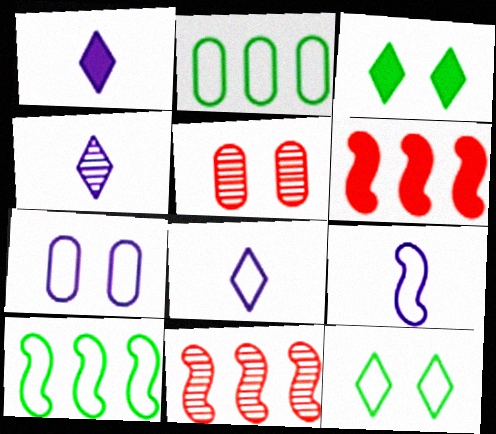[[1, 4, 8], 
[1, 5, 10]]